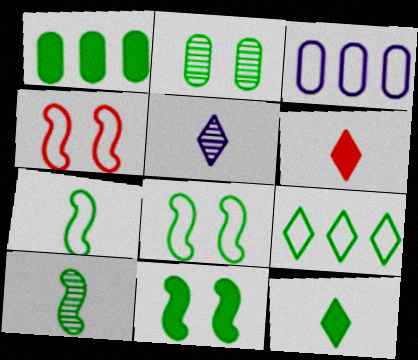[[1, 4, 5], 
[1, 11, 12]]